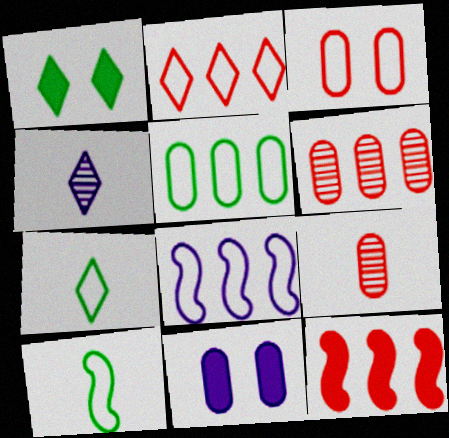[[1, 2, 4], 
[1, 8, 9], 
[2, 5, 8], 
[2, 6, 12], 
[3, 7, 8], 
[4, 8, 11], 
[5, 9, 11]]